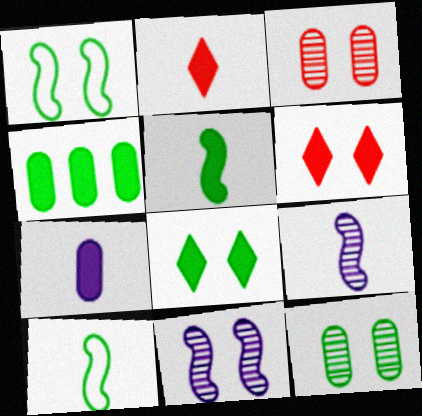[[1, 8, 12], 
[2, 5, 7], 
[4, 5, 8]]